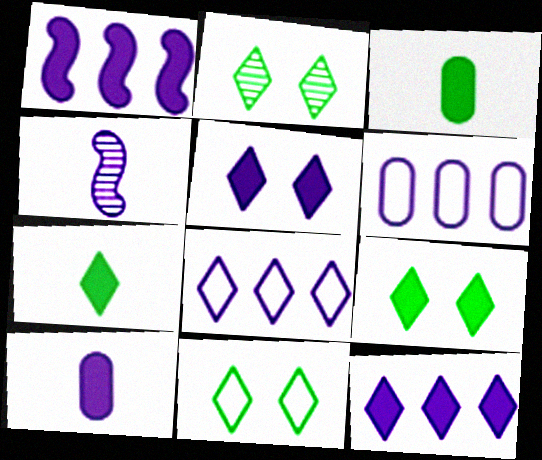[[1, 5, 10], 
[2, 9, 11], 
[4, 5, 6]]